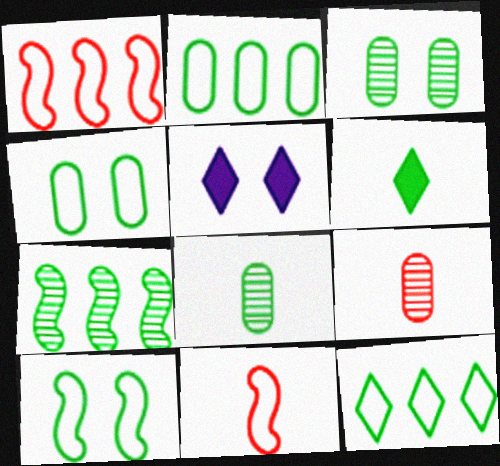[[1, 5, 8], 
[4, 6, 7]]